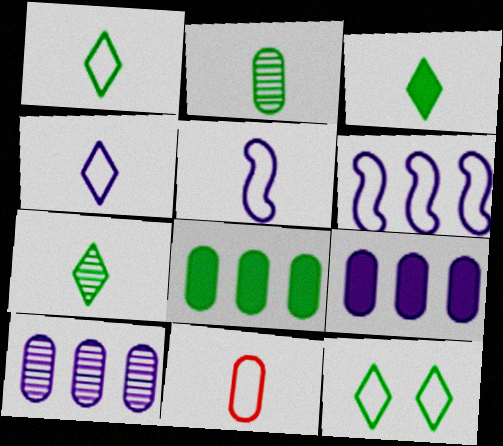[[1, 3, 7], 
[1, 5, 11], 
[6, 11, 12]]